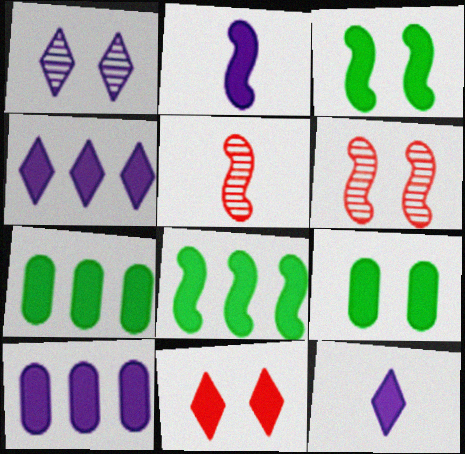[[2, 7, 11]]